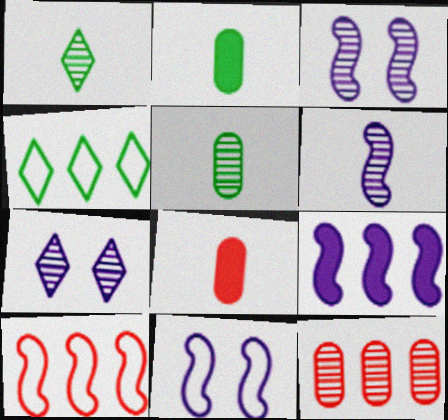[[1, 3, 12], 
[2, 7, 10], 
[3, 4, 8], 
[4, 9, 12], 
[6, 9, 11]]